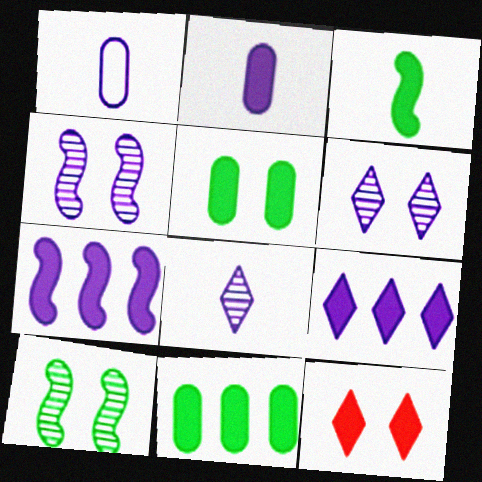[[1, 4, 9], 
[1, 6, 7]]